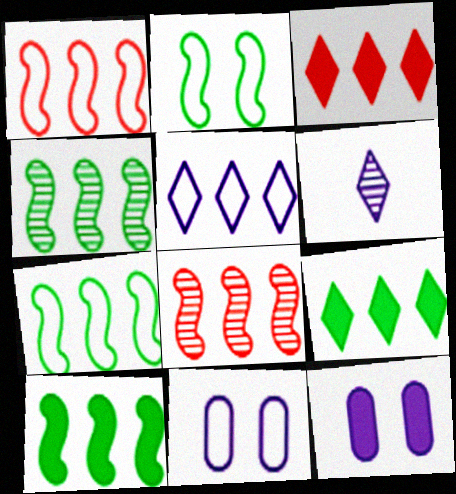[[4, 7, 10]]